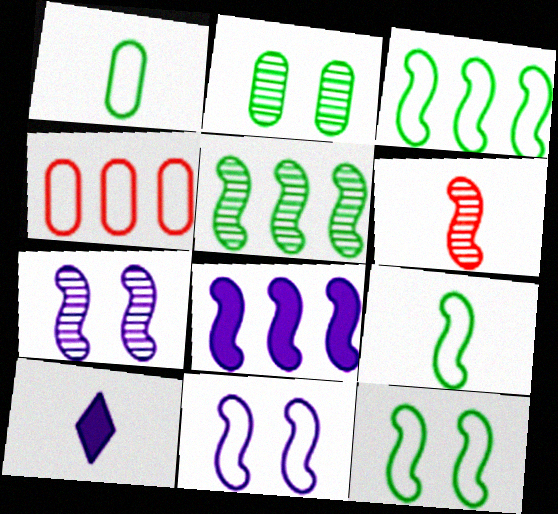[[1, 6, 10], 
[3, 9, 12], 
[5, 6, 7], 
[6, 8, 12]]